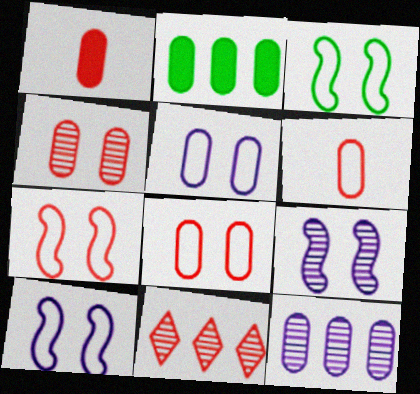[[1, 7, 11], 
[3, 7, 10]]